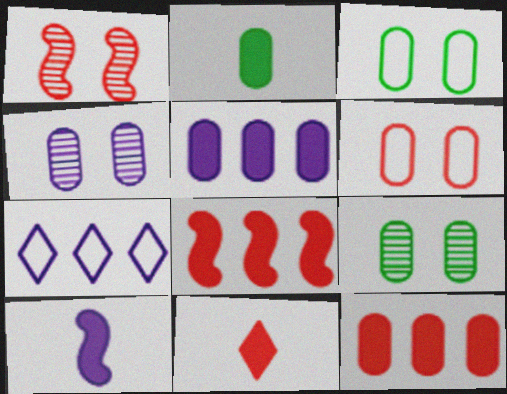[[1, 2, 7], 
[2, 10, 11], 
[4, 7, 10]]